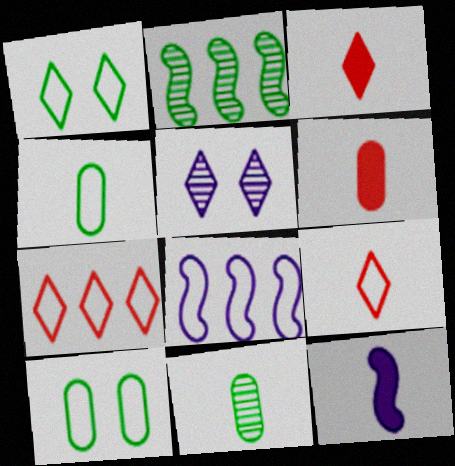[[8, 9, 10], 
[9, 11, 12]]